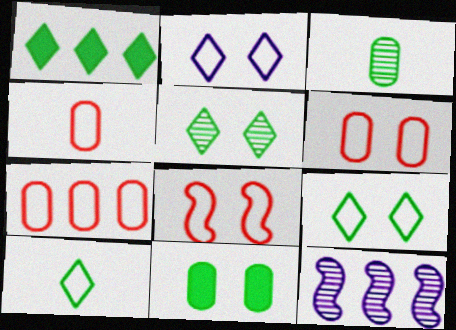[[1, 5, 10], 
[1, 7, 12], 
[4, 6, 7]]